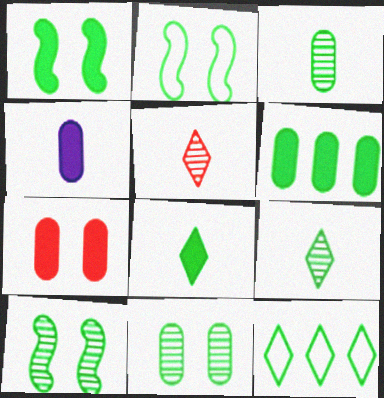[[1, 2, 10], 
[1, 3, 12], 
[1, 6, 8], 
[2, 6, 9], 
[4, 6, 7]]